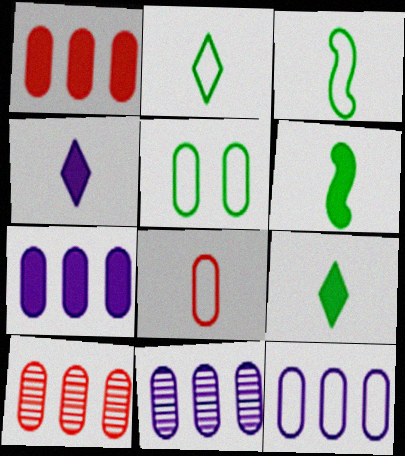[[5, 8, 12], 
[7, 11, 12]]